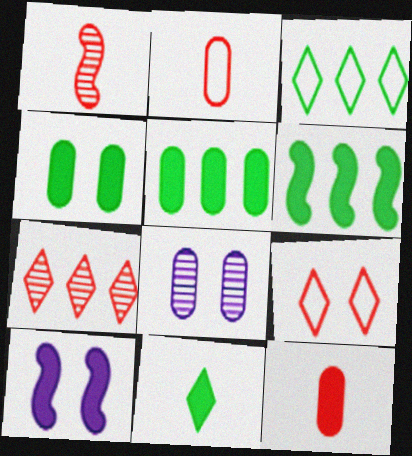[[2, 5, 8], 
[4, 6, 11]]